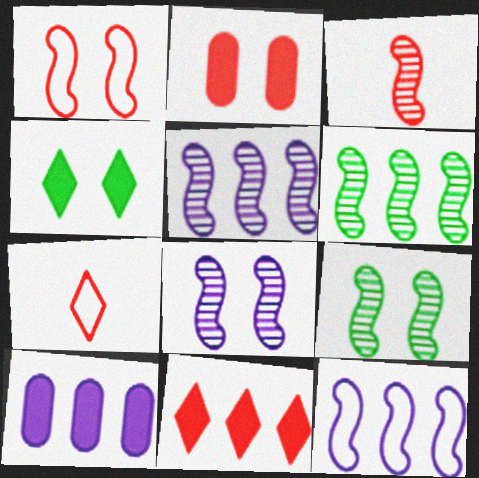[[3, 5, 9], 
[3, 6, 8], 
[7, 9, 10]]